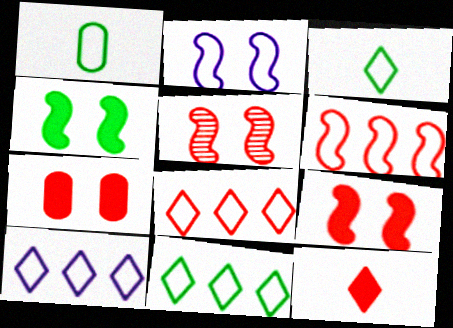[[1, 2, 8], 
[2, 4, 5], 
[8, 10, 11]]